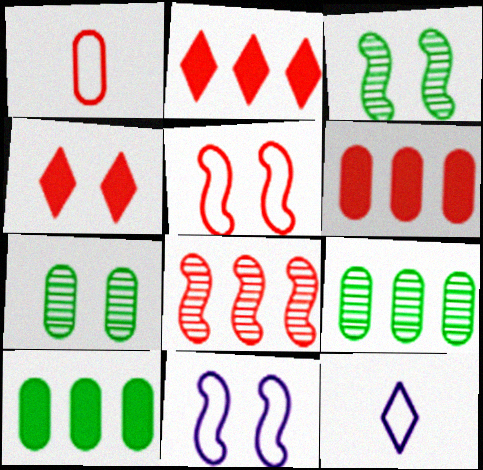[[1, 4, 8], 
[3, 6, 12], 
[4, 7, 11]]